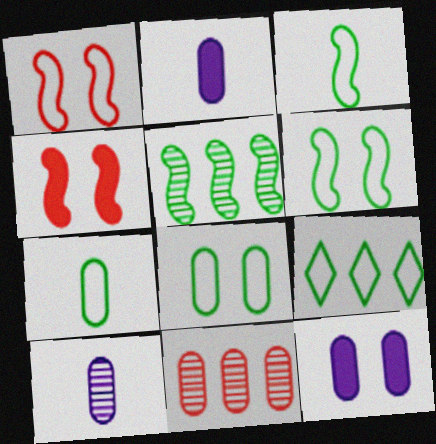[[2, 8, 11], 
[3, 8, 9], 
[4, 9, 10], 
[6, 7, 9], 
[7, 11, 12]]